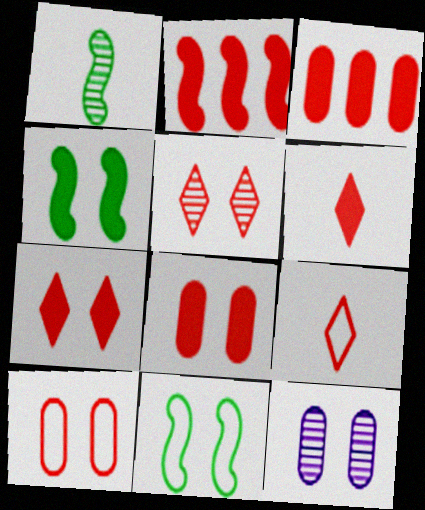[[2, 6, 8], 
[7, 11, 12]]